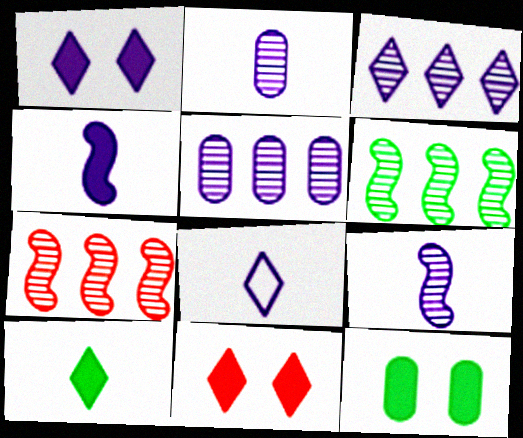[[1, 3, 8], 
[2, 4, 8], 
[7, 8, 12]]